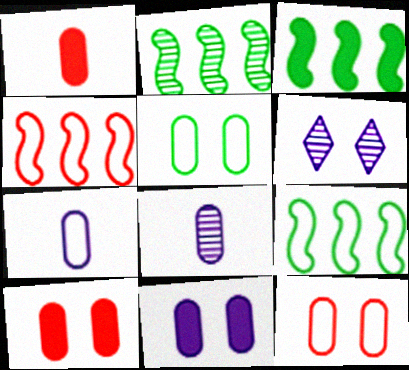[[1, 6, 9], 
[2, 3, 9]]